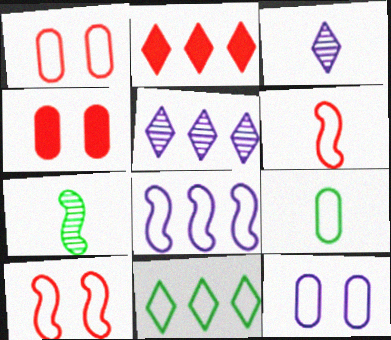[[2, 5, 11], 
[2, 7, 12], 
[6, 11, 12]]